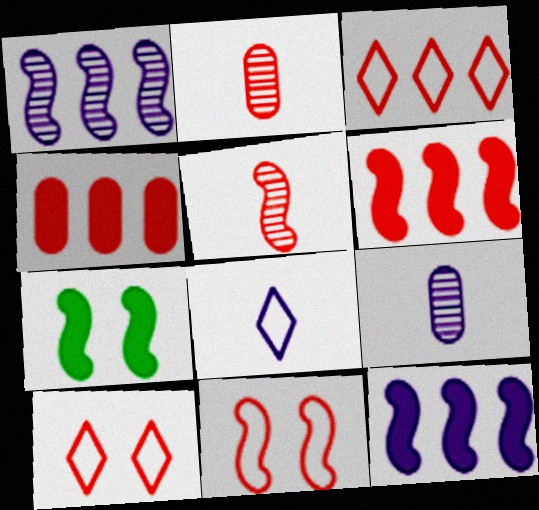[[2, 6, 10], 
[3, 7, 9], 
[4, 5, 10], 
[5, 6, 11]]